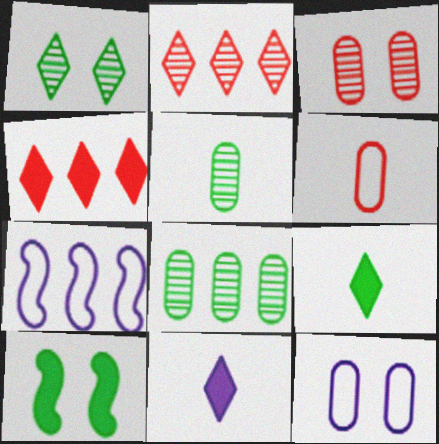[[3, 7, 9], 
[4, 7, 8]]